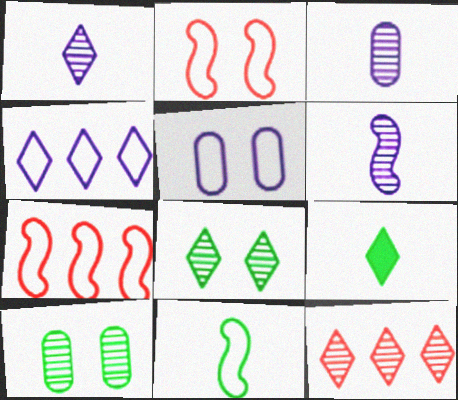[[1, 3, 6], 
[1, 8, 12], 
[6, 10, 12]]